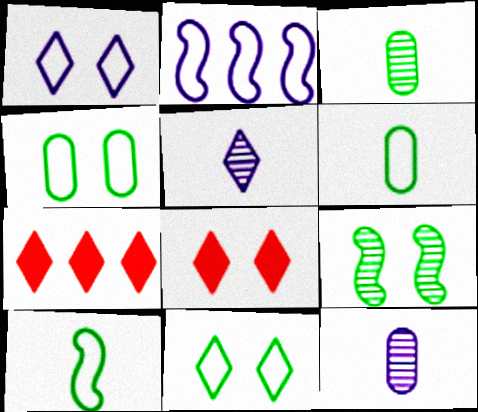[[2, 3, 8], 
[5, 7, 11]]